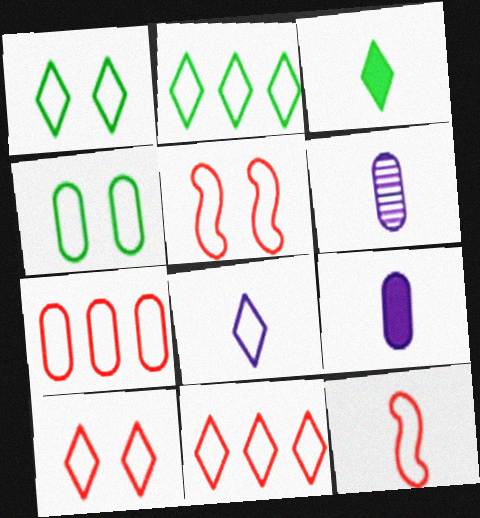[[1, 8, 11], 
[2, 8, 10], 
[3, 6, 12], 
[7, 10, 12]]